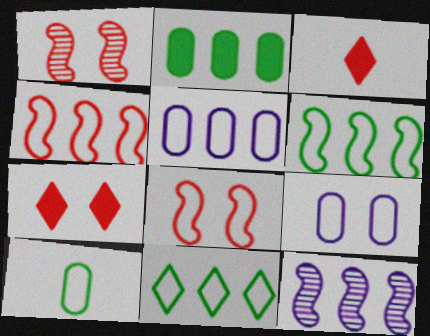[[4, 5, 11], 
[7, 10, 12]]